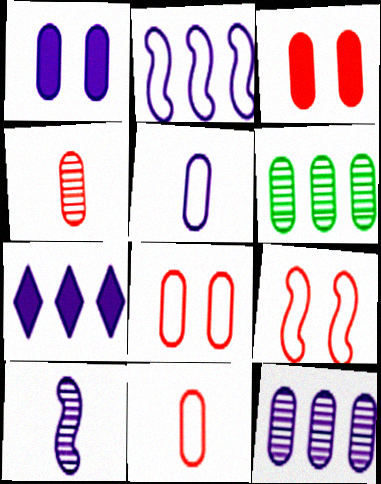[[1, 5, 12], 
[1, 6, 11], 
[2, 7, 12], 
[3, 5, 6]]